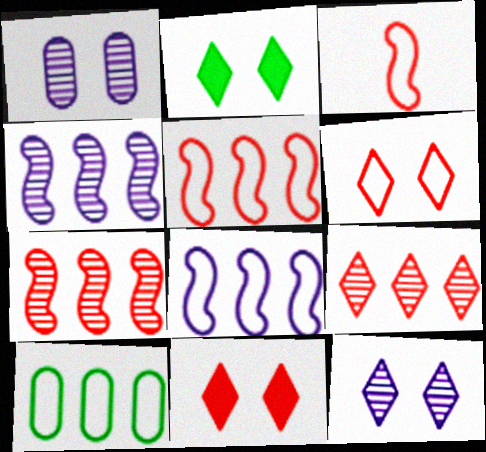[[2, 6, 12]]